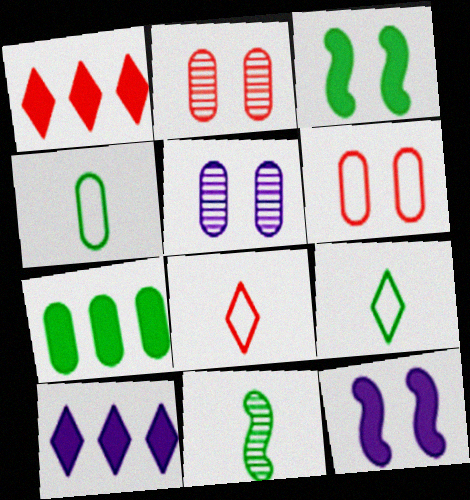[[6, 10, 11]]